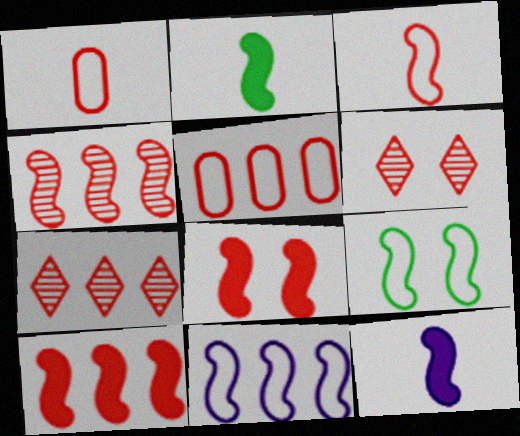[[1, 6, 10], 
[1, 7, 8], 
[3, 4, 8], 
[3, 9, 11], 
[4, 9, 12], 
[5, 7, 10]]